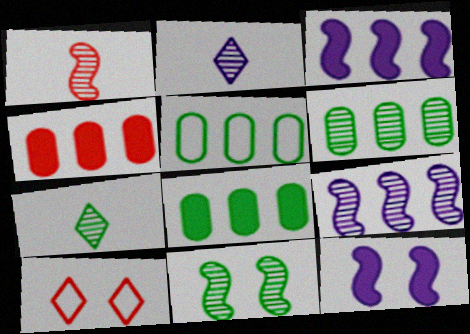[[1, 4, 10], 
[1, 9, 11], 
[5, 6, 8], 
[6, 7, 11]]